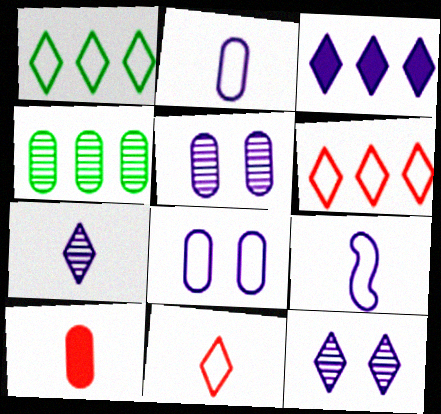[[3, 5, 9], 
[4, 8, 10]]